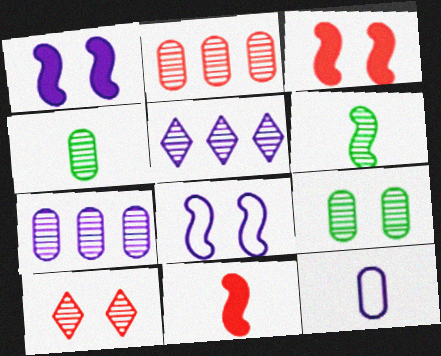[[1, 5, 12], 
[6, 7, 10]]